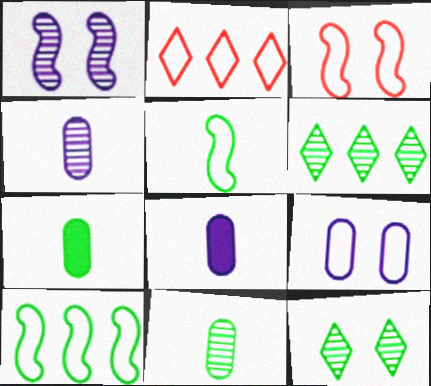[[1, 2, 7], 
[2, 5, 9], 
[3, 6, 8], 
[7, 10, 12]]